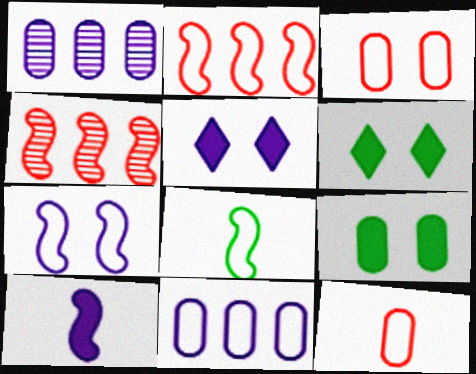[[1, 9, 12], 
[2, 7, 8]]